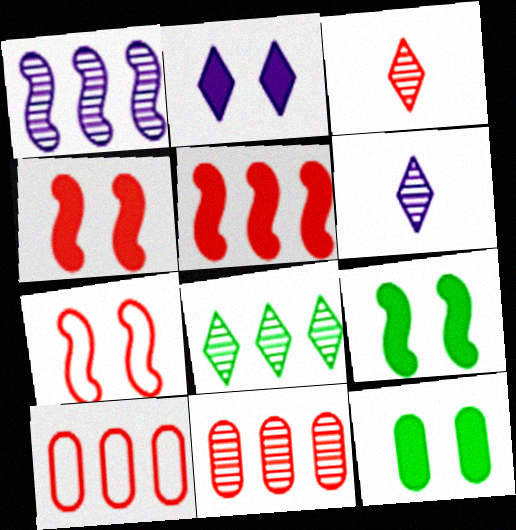[[1, 8, 11], 
[2, 4, 12], 
[3, 4, 10], 
[6, 9, 10]]